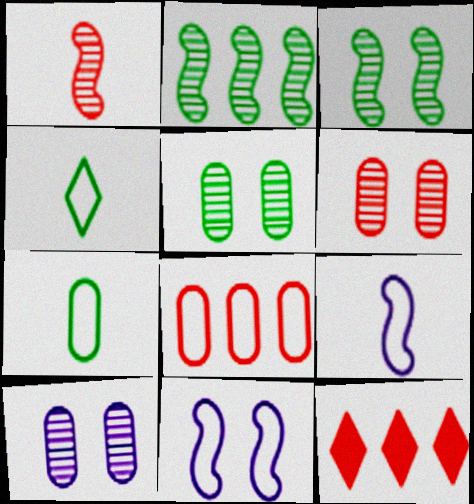[[4, 8, 11], 
[5, 6, 10], 
[5, 9, 12]]